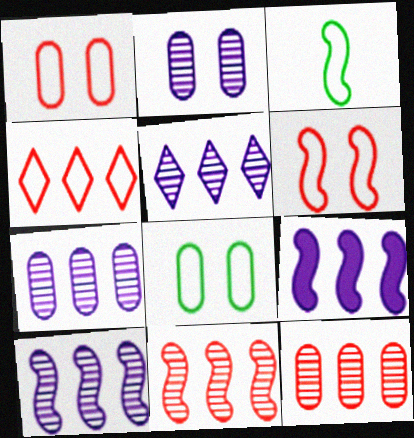[[5, 7, 10]]